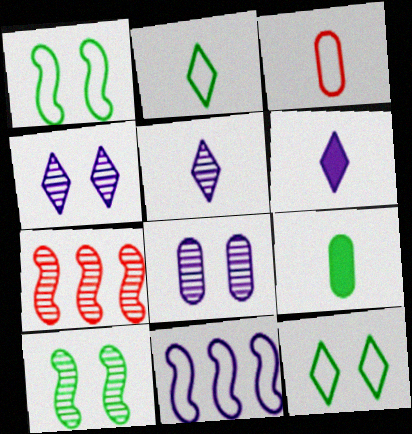[[3, 11, 12], 
[6, 8, 11]]